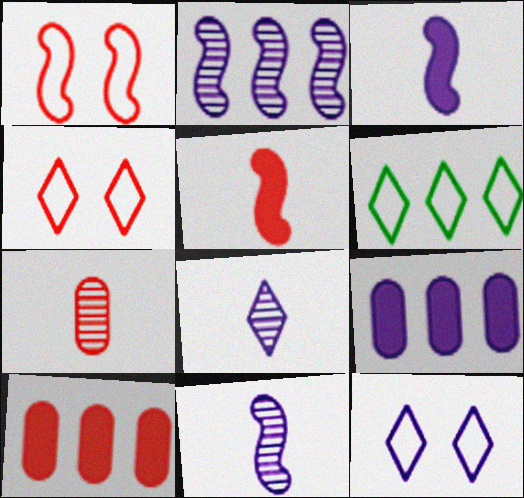[[2, 6, 10], 
[9, 11, 12]]